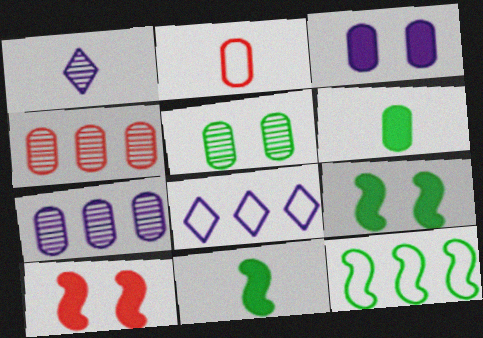[[1, 2, 11]]